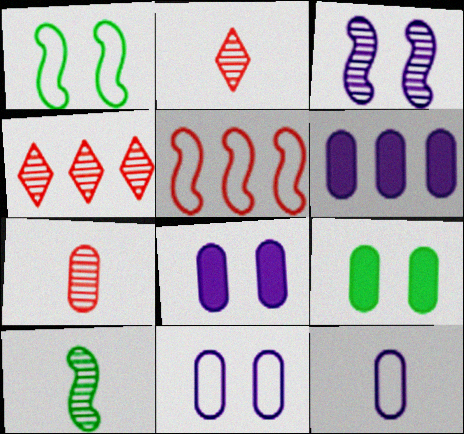[[1, 2, 6]]